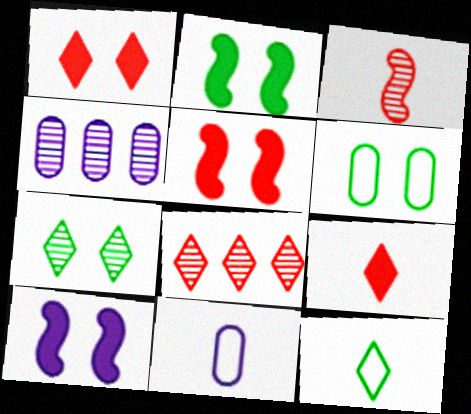[[2, 5, 10], 
[2, 6, 7], 
[2, 8, 11], 
[3, 4, 7], 
[4, 5, 12]]